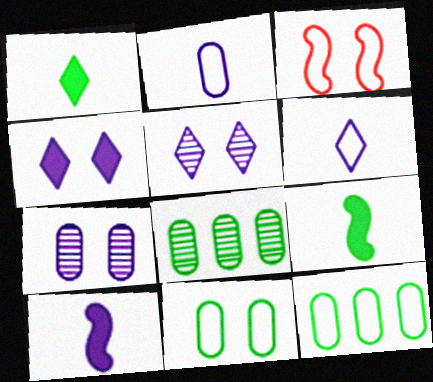[[3, 6, 12]]